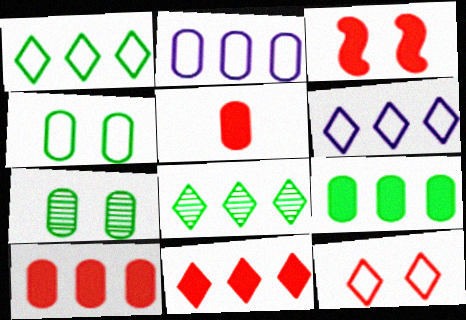[[2, 5, 7], 
[3, 5, 11], 
[6, 8, 11]]